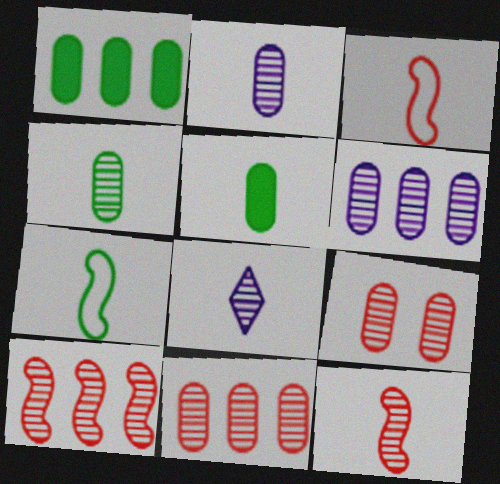[[3, 5, 8], 
[4, 6, 9], 
[4, 8, 12]]